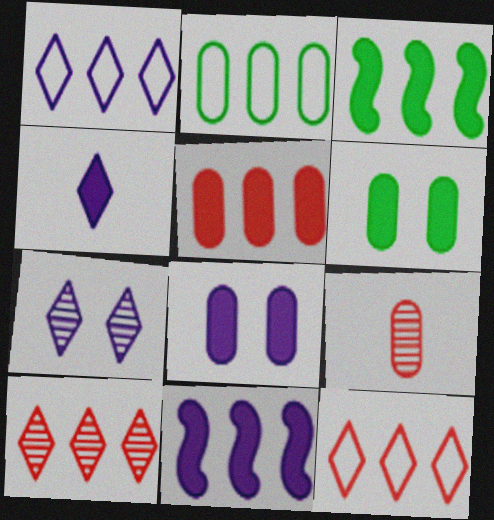[[1, 4, 7], 
[2, 8, 9], 
[2, 10, 11], 
[4, 8, 11]]